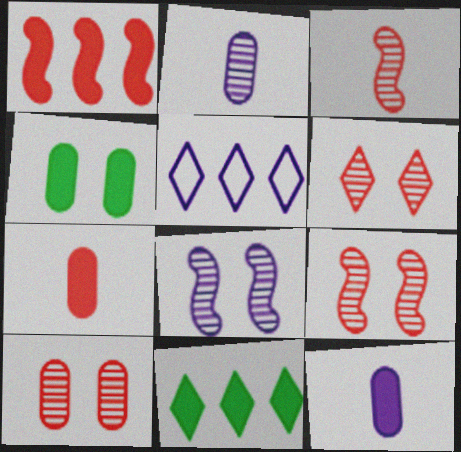[[3, 4, 5], 
[5, 8, 12], 
[6, 9, 10]]